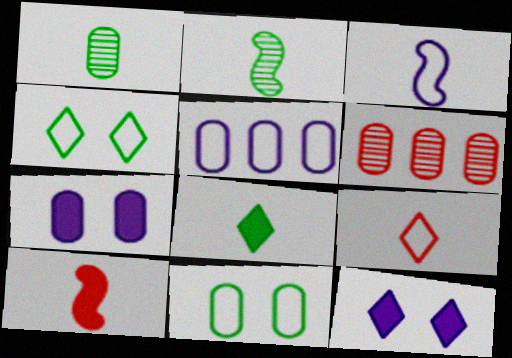[[2, 3, 10]]